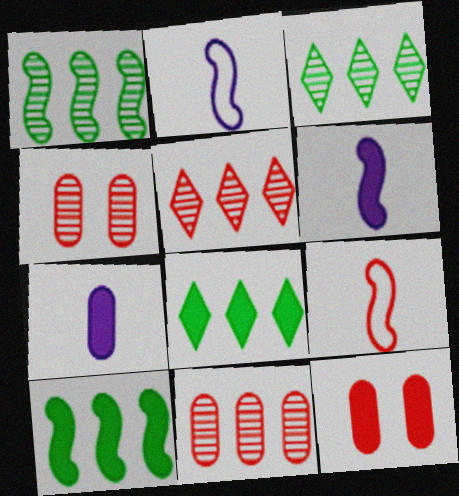[[2, 3, 12], 
[2, 4, 8], 
[5, 9, 12], 
[6, 8, 12]]